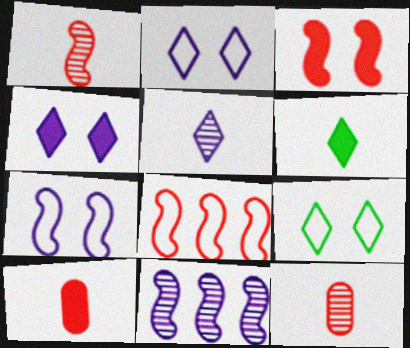[[1, 3, 8], 
[9, 10, 11]]